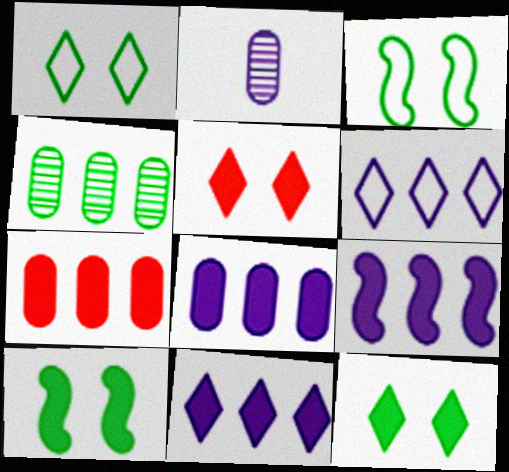[[8, 9, 11]]